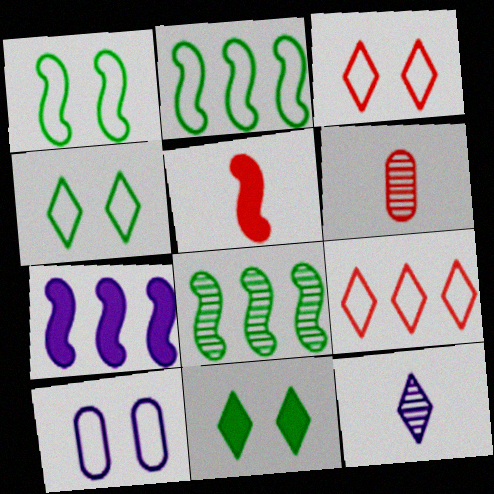[[1, 3, 10], 
[4, 6, 7], 
[7, 10, 12], 
[9, 11, 12]]